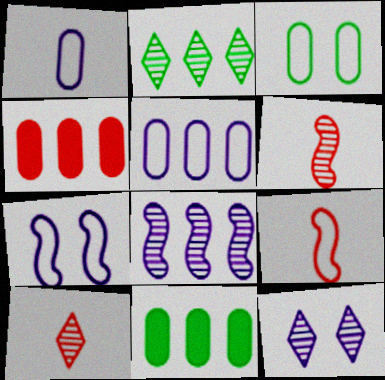[[2, 10, 12], 
[7, 10, 11], 
[9, 11, 12]]